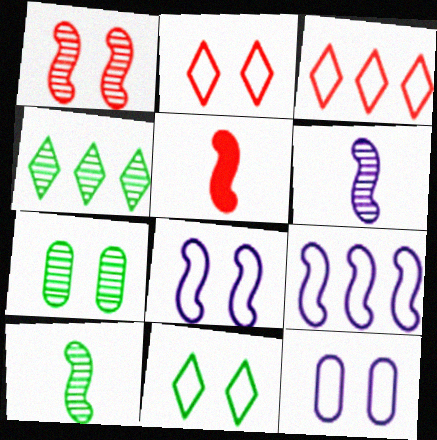[[4, 5, 12], 
[4, 7, 10]]